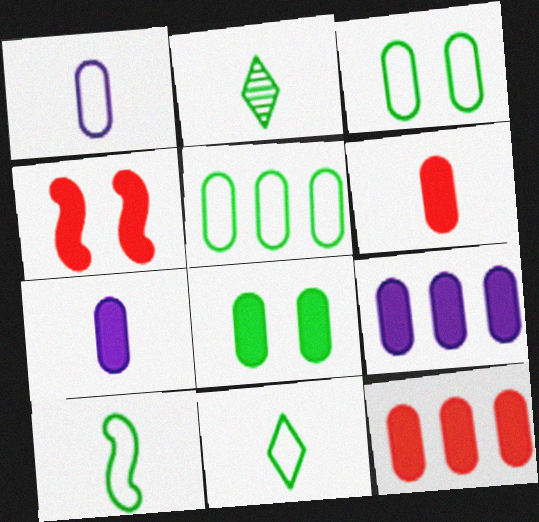[[6, 8, 9], 
[7, 8, 12]]